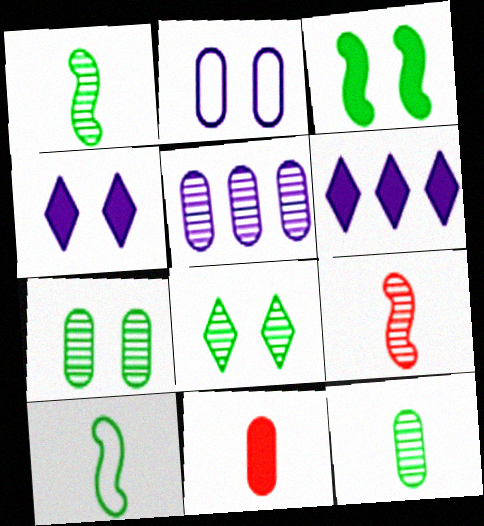[[3, 6, 11], 
[5, 8, 9]]